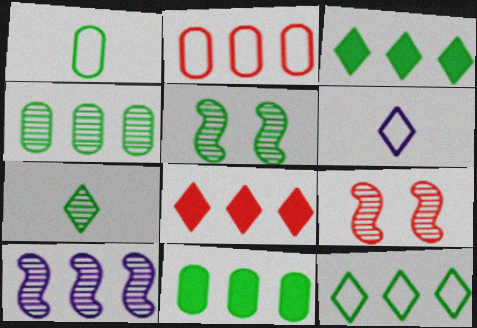[[1, 3, 5], 
[2, 3, 10], 
[4, 5, 7], 
[6, 9, 11]]